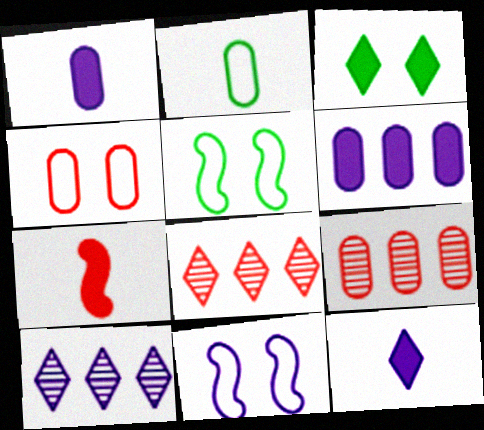[[1, 5, 8], 
[1, 10, 11], 
[3, 6, 7], 
[4, 7, 8], 
[5, 9, 12]]